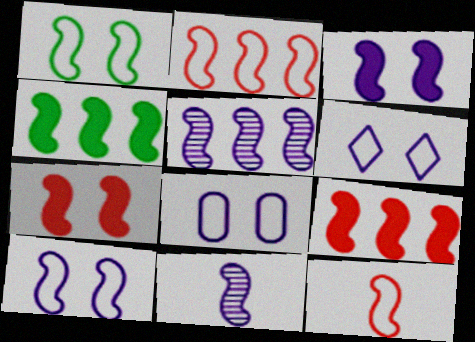[[1, 9, 11], 
[2, 4, 5], 
[6, 8, 10]]